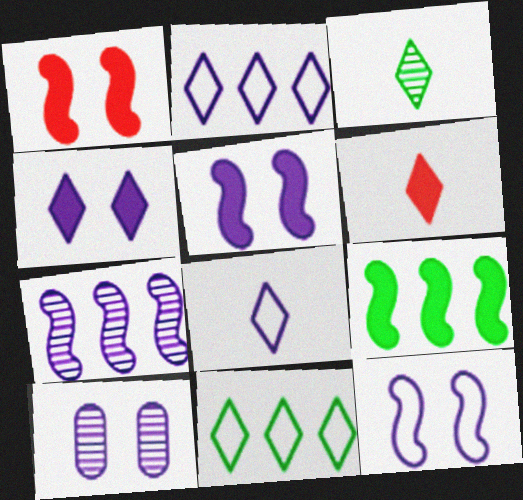[[3, 6, 8], 
[4, 10, 12]]